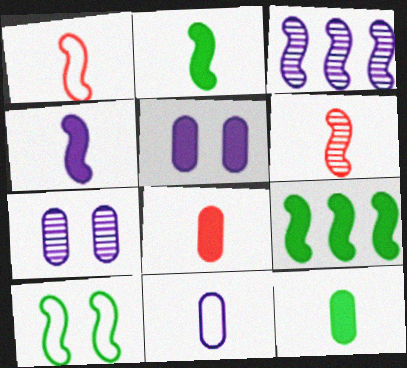[]